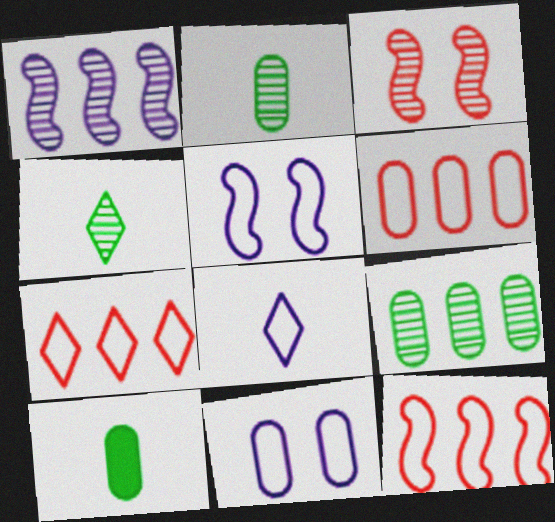[[6, 7, 12]]